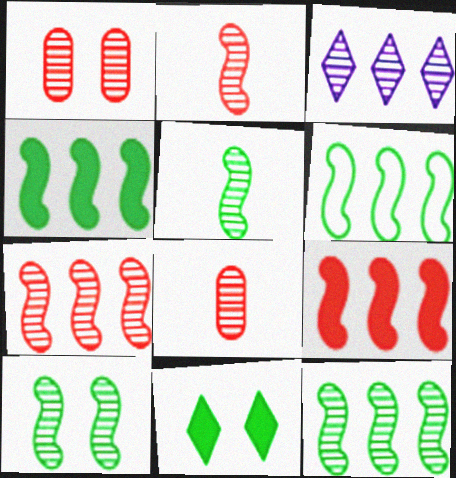[[1, 3, 5], 
[3, 8, 10], 
[4, 6, 12], 
[5, 10, 12]]